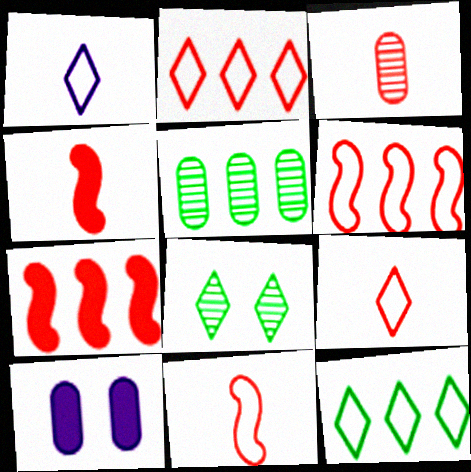[[3, 4, 9]]